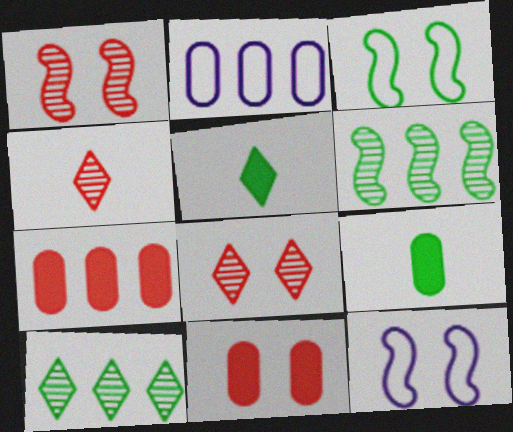[[1, 2, 5], 
[3, 9, 10]]